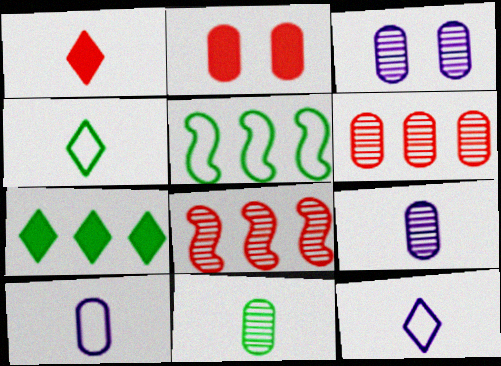[[1, 3, 5], 
[3, 6, 11]]